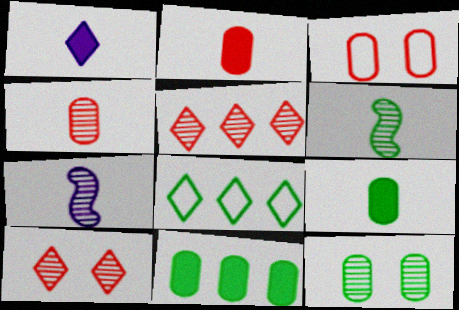[[1, 8, 10], 
[5, 7, 12]]